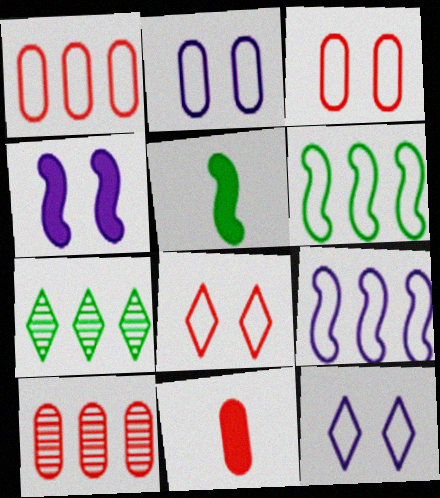[[3, 10, 11], 
[5, 10, 12]]